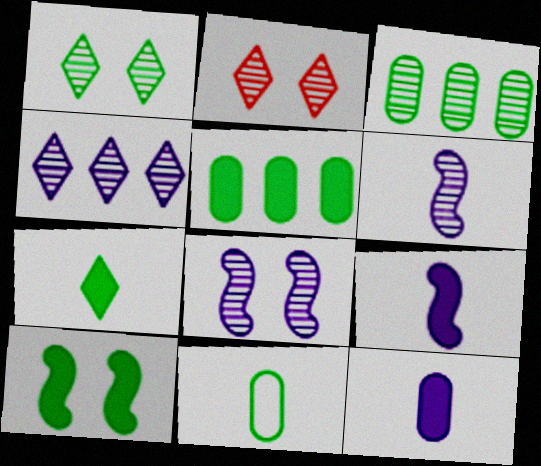[[2, 3, 6], 
[5, 7, 10]]